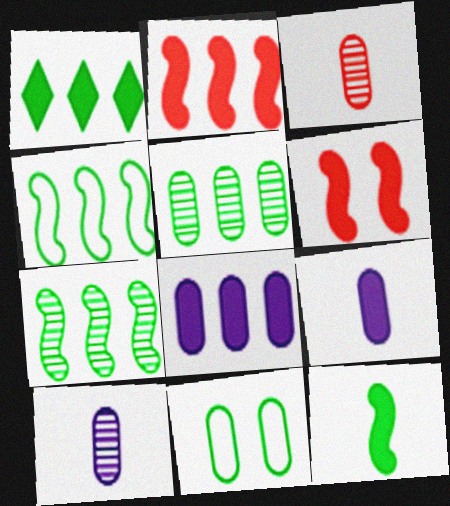[[1, 2, 8], 
[1, 4, 5], 
[1, 6, 9], 
[3, 8, 11]]